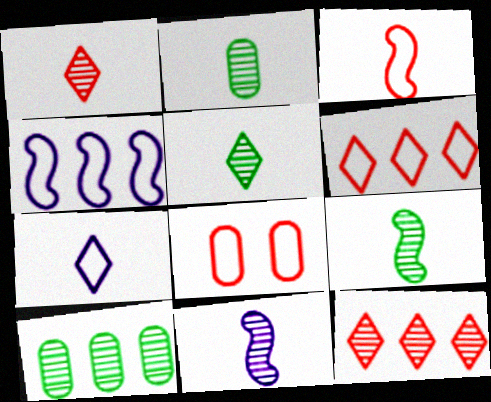[[1, 2, 11], 
[2, 5, 9], 
[3, 6, 8]]